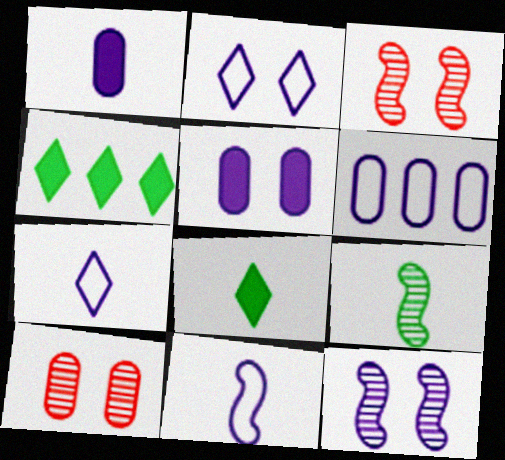[[2, 5, 12], 
[2, 6, 11], 
[3, 6, 8], 
[4, 10, 11]]